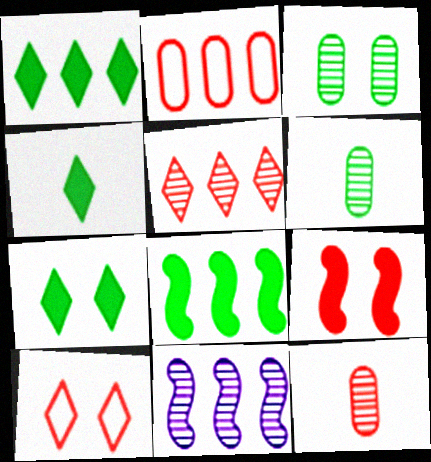[[1, 2, 11], 
[1, 4, 7]]